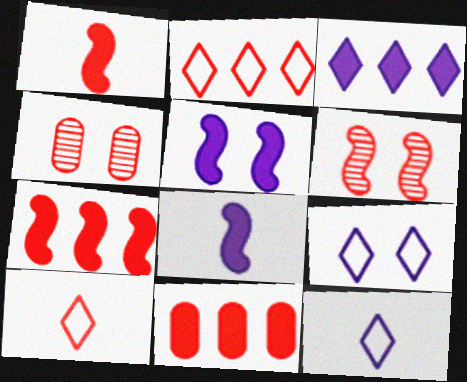[[1, 2, 4], 
[4, 7, 10], 
[6, 10, 11]]